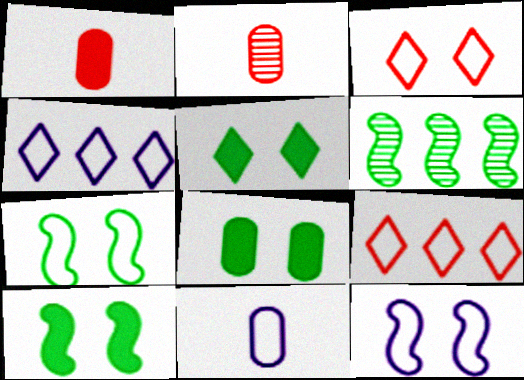[[2, 4, 10], 
[4, 11, 12], 
[5, 8, 10], 
[7, 9, 11]]